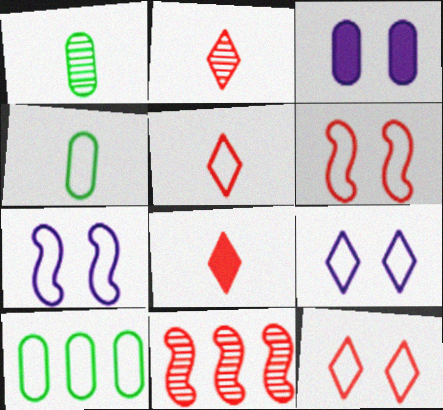[[2, 5, 8], 
[5, 7, 10]]